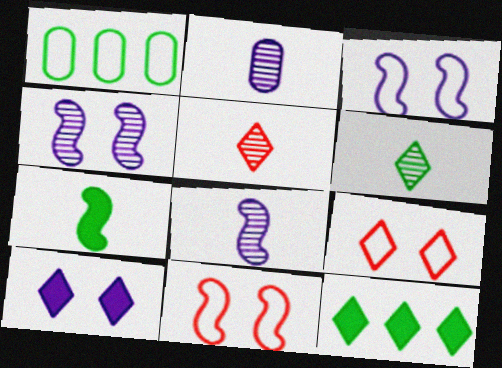[[2, 11, 12]]